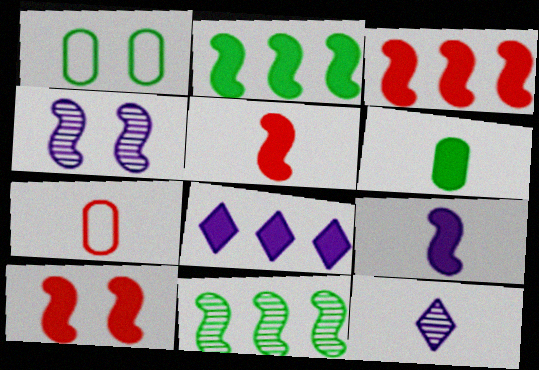[[1, 3, 12], 
[2, 9, 10], 
[3, 5, 10], 
[6, 8, 10]]